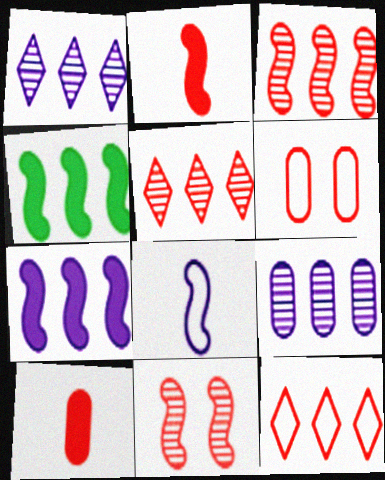[[2, 5, 6], 
[4, 8, 11], 
[4, 9, 12], 
[10, 11, 12]]